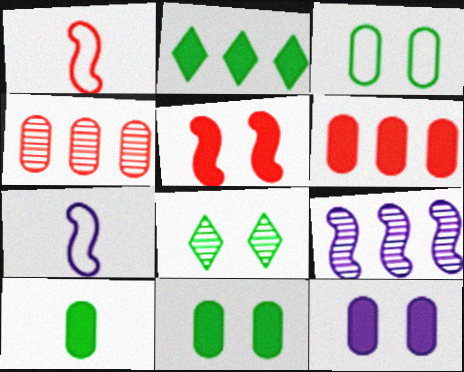[[6, 7, 8], 
[6, 10, 12]]